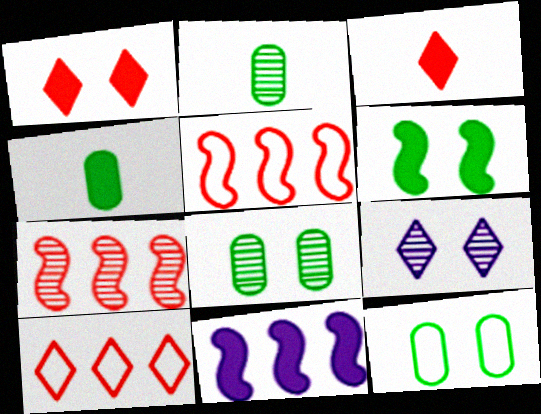[[1, 4, 11], 
[2, 7, 9], 
[4, 5, 9]]